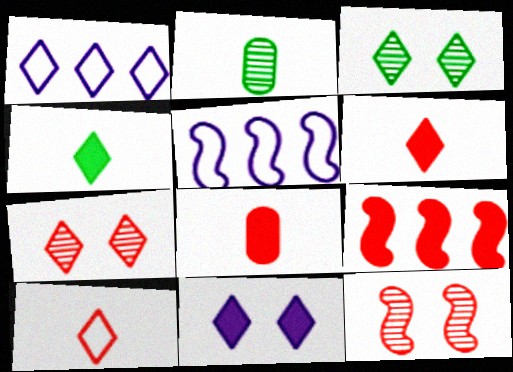[[1, 3, 6], 
[1, 4, 7], 
[3, 5, 8]]